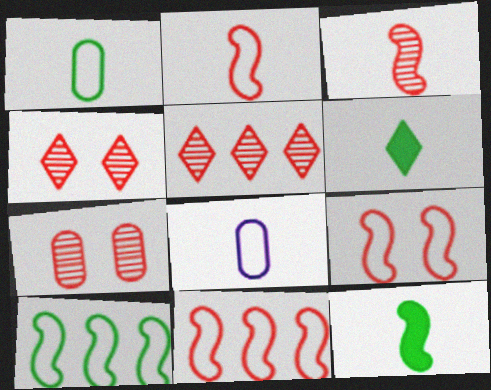[[2, 9, 11], 
[3, 5, 7], 
[3, 6, 8]]